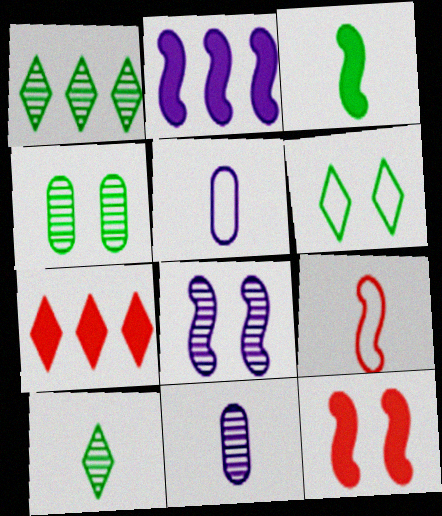[[1, 5, 12], 
[2, 3, 12]]